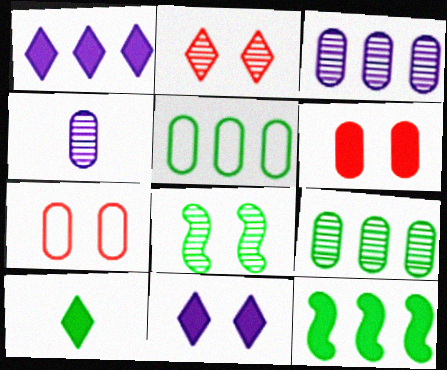[[4, 5, 6], 
[5, 8, 10], 
[7, 8, 11]]